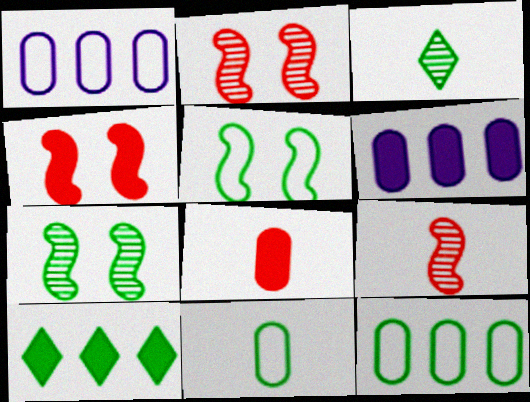[[1, 3, 4], 
[7, 10, 11]]